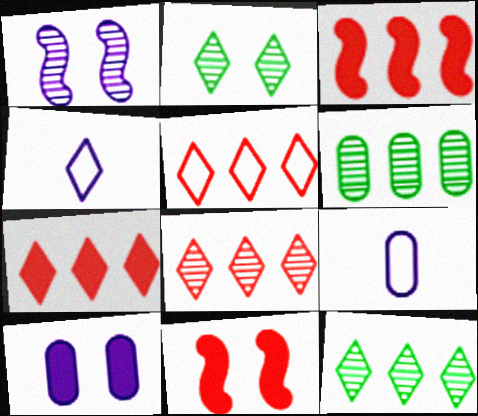[[2, 3, 9], 
[2, 4, 7], 
[4, 6, 11], 
[5, 7, 8], 
[9, 11, 12]]